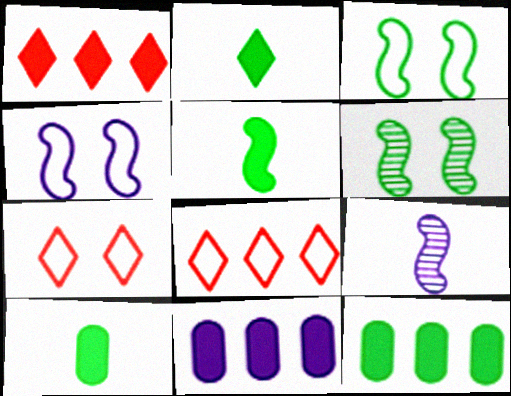[[2, 5, 10], 
[7, 9, 12]]